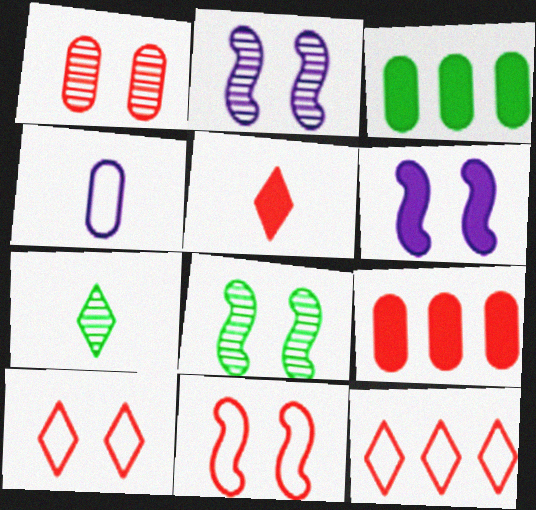[[1, 3, 4], 
[3, 5, 6], 
[6, 8, 11]]